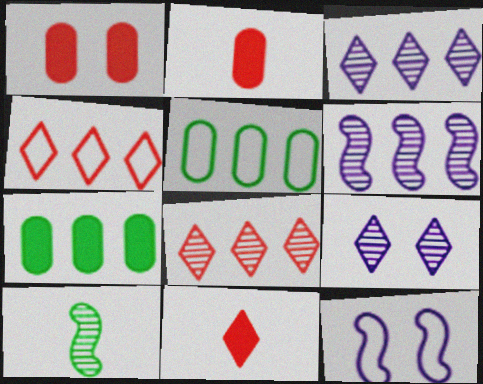[[4, 6, 7]]